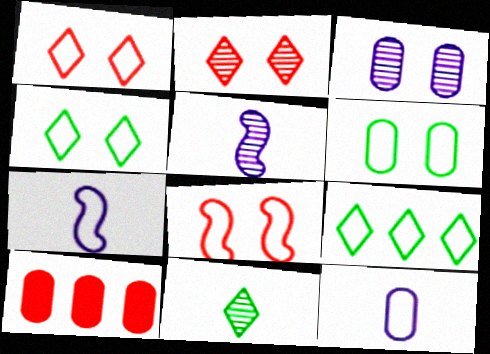[[4, 5, 10], 
[8, 9, 12]]